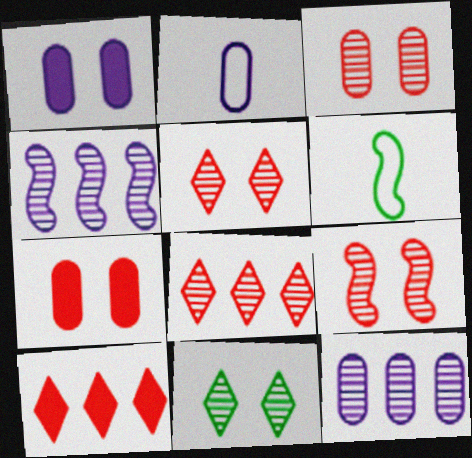[[1, 2, 12], 
[1, 6, 8], 
[3, 5, 9]]